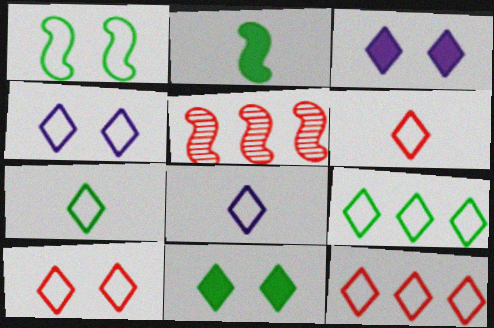[[4, 6, 9], 
[4, 7, 12], 
[6, 7, 8], 
[6, 10, 12], 
[8, 9, 10]]